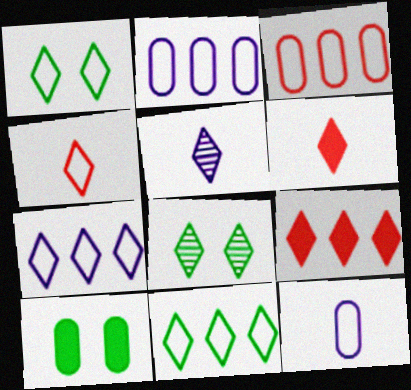[[1, 4, 7], 
[1, 5, 9], 
[6, 7, 8]]